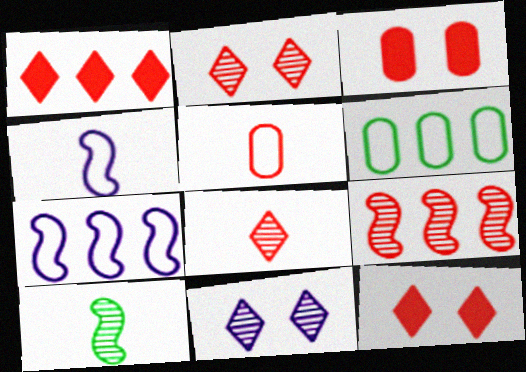[[5, 9, 12]]